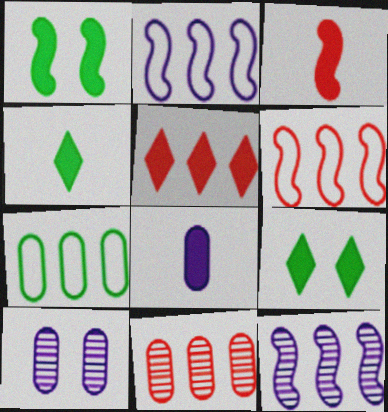[[1, 5, 8], 
[3, 4, 8], 
[4, 6, 10], 
[5, 6, 11], 
[5, 7, 12]]